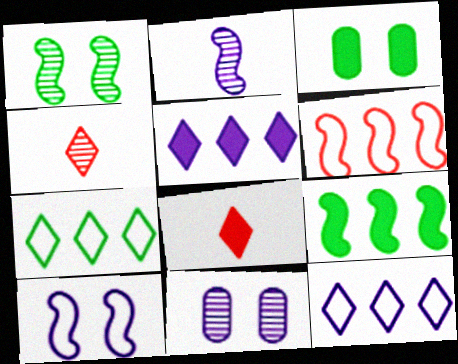[]